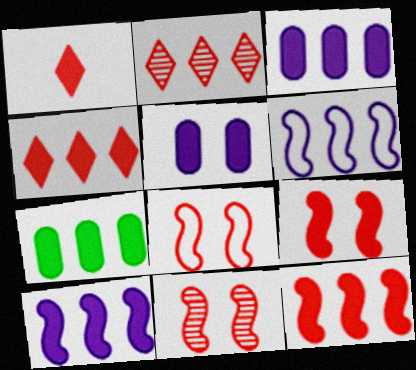[[2, 6, 7], 
[4, 7, 10], 
[8, 9, 11]]